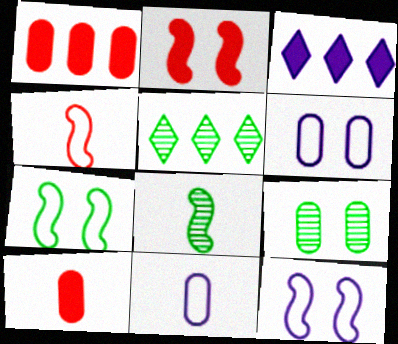[[1, 9, 11], 
[2, 5, 11], 
[3, 4, 9], 
[5, 8, 9], 
[5, 10, 12]]